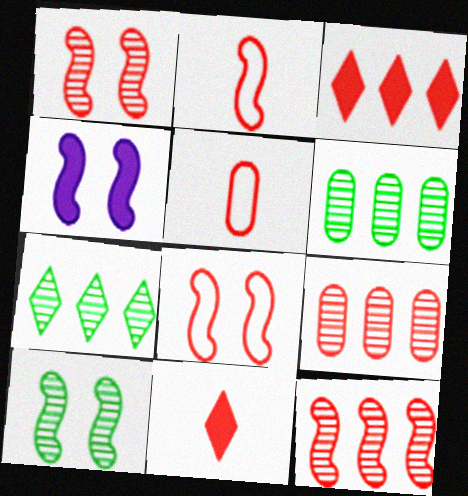[[1, 3, 5], 
[4, 5, 7], 
[4, 8, 10], 
[8, 9, 11]]